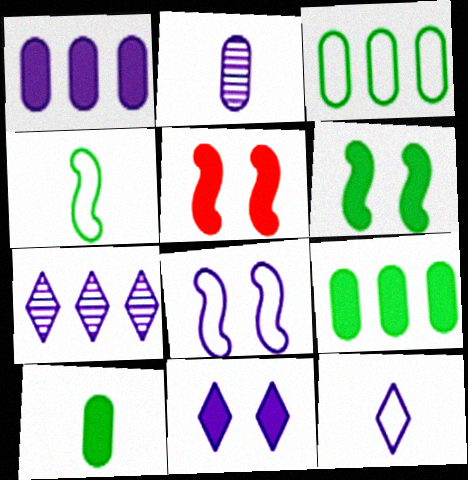[[7, 11, 12]]